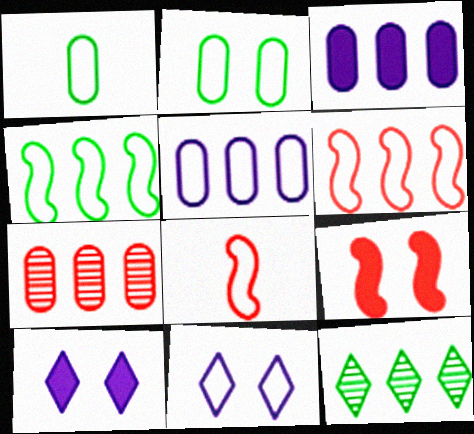[[1, 6, 11], 
[3, 6, 12]]